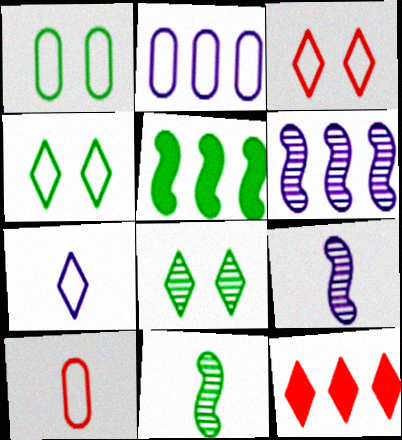[[1, 2, 10], 
[1, 9, 12], 
[7, 8, 12]]